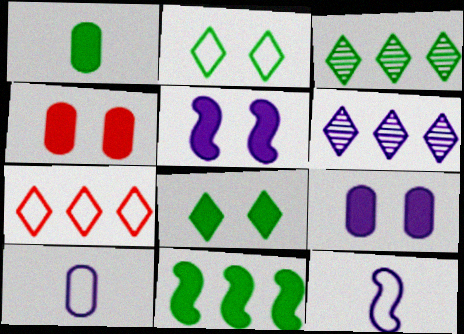[[1, 8, 11], 
[3, 4, 12], 
[4, 5, 8], 
[5, 6, 10], 
[6, 9, 12]]